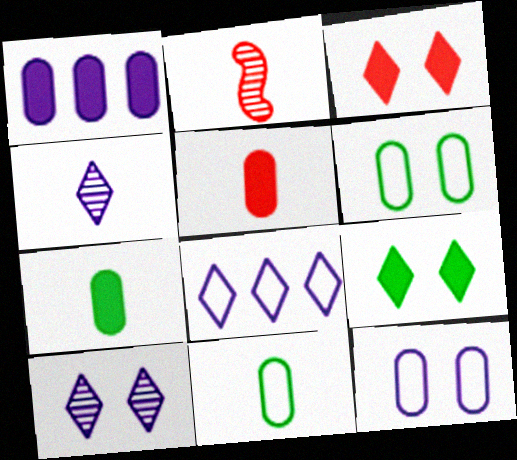[]